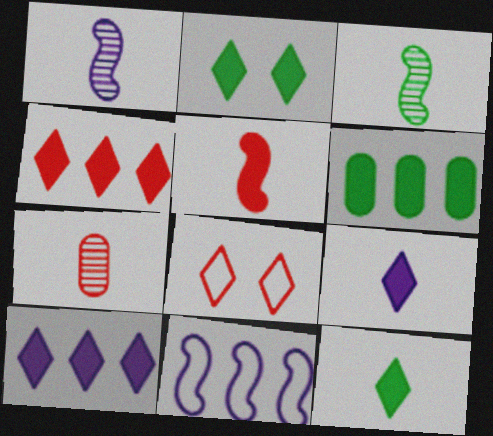[[1, 6, 8], 
[2, 4, 9], 
[2, 7, 11]]